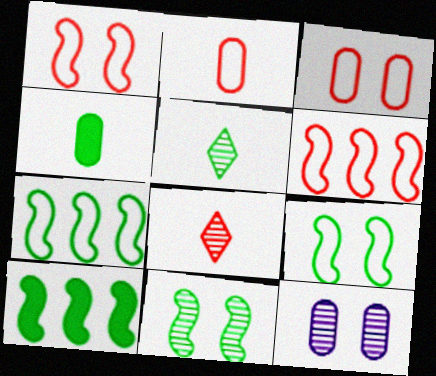[]